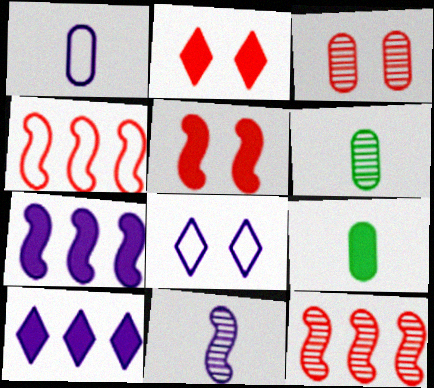[[2, 7, 9], 
[5, 9, 10], 
[8, 9, 12]]